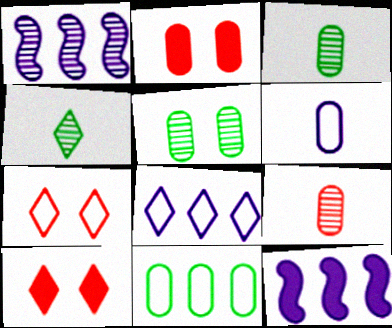[[3, 7, 12], 
[4, 8, 10]]